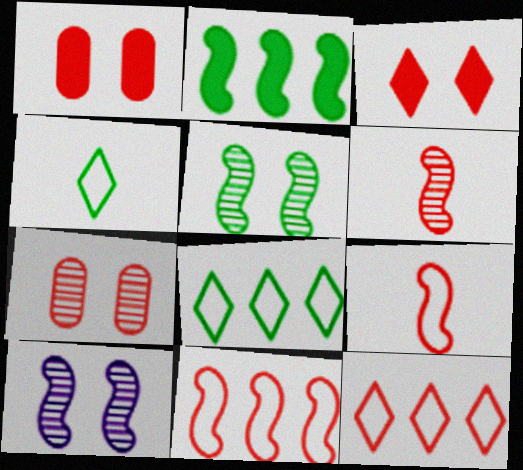[[1, 6, 12], 
[2, 9, 10]]